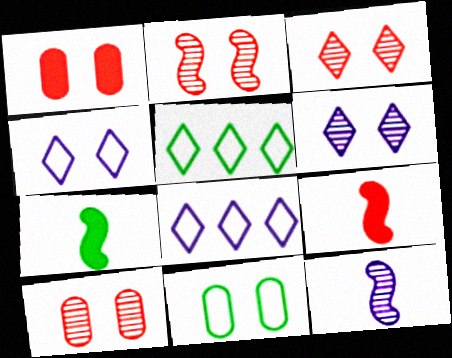[[1, 5, 12], 
[2, 3, 10], 
[7, 8, 10]]